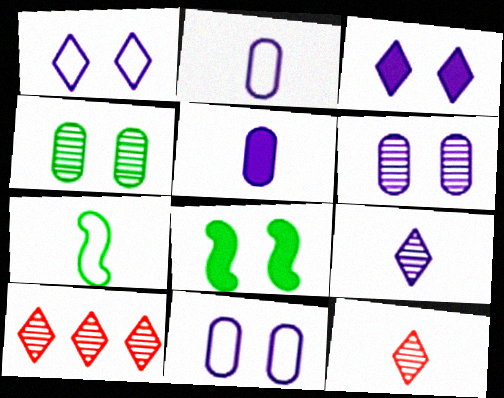[[2, 8, 10], 
[5, 7, 12]]